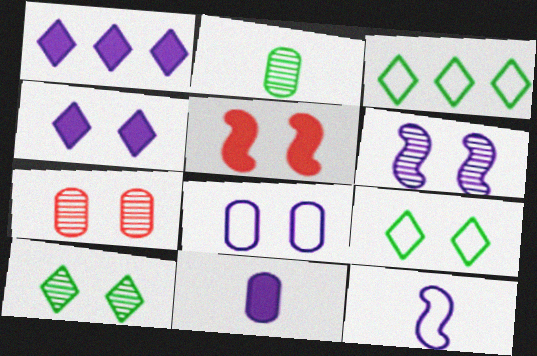[[4, 6, 8], 
[5, 8, 10], 
[6, 7, 10]]